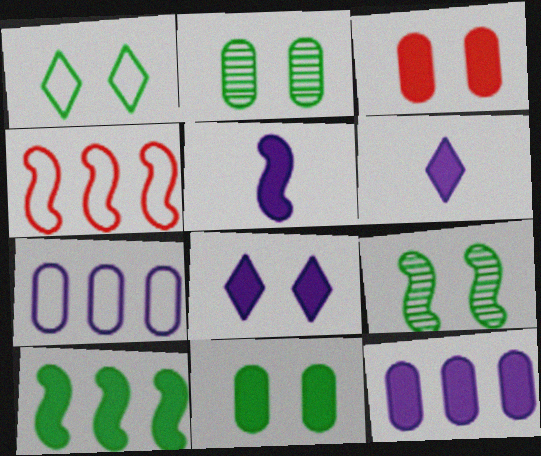[[1, 9, 11], 
[2, 4, 6], 
[3, 6, 10], 
[4, 5, 9], 
[5, 8, 12]]